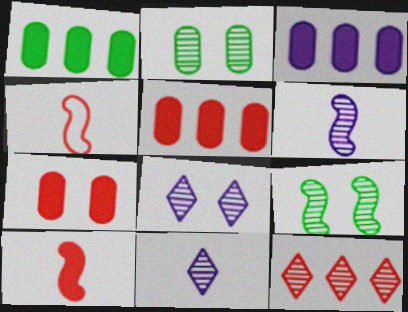[[1, 3, 5], 
[1, 4, 8], 
[2, 6, 12], 
[4, 7, 12]]